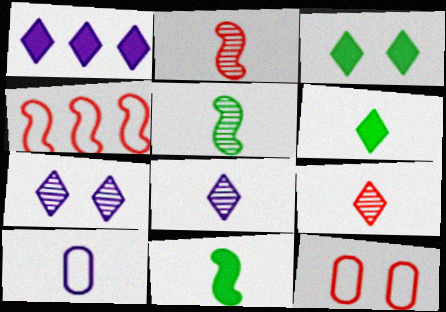[[1, 5, 12], 
[2, 6, 10], 
[9, 10, 11]]